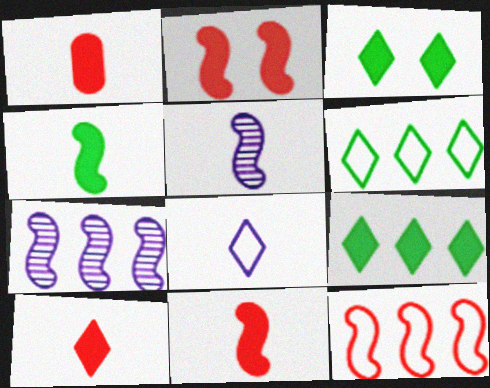[[1, 10, 11]]